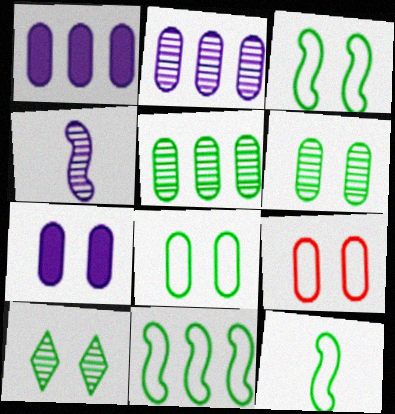[[3, 11, 12], 
[6, 7, 9]]